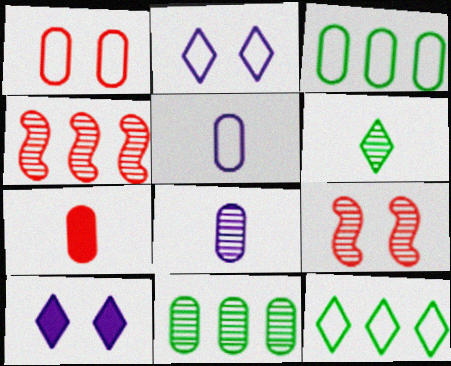[[1, 3, 5]]